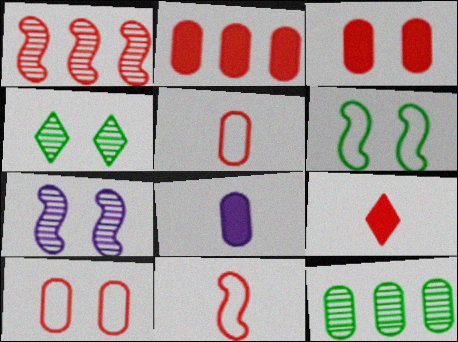[[1, 9, 10], 
[8, 10, 12]]